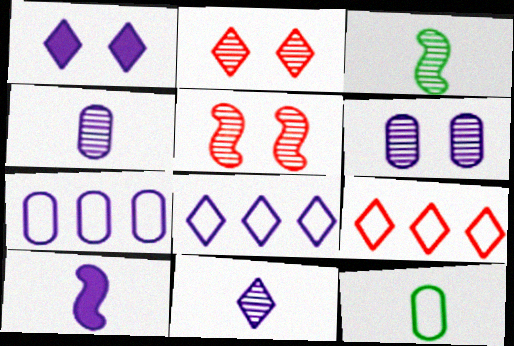[[1, 8, 11], 
[6, 8, 10]]